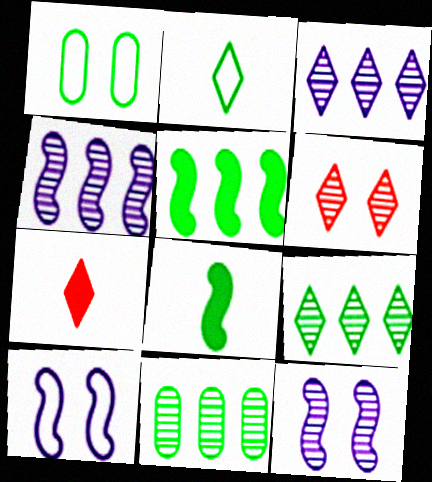[[1, 4, 7], 
[1, 8, 9], 
[7, 10, 11]]